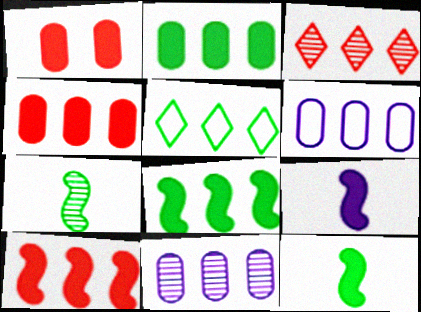[[3, 6, 8], 
[5, 10, 11]]